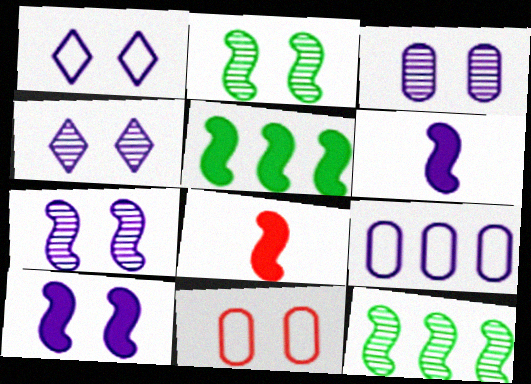[[1, 3, 10], 
[3, 4, 7], 
[4, 6, 9], 
[5, 8, 10]]